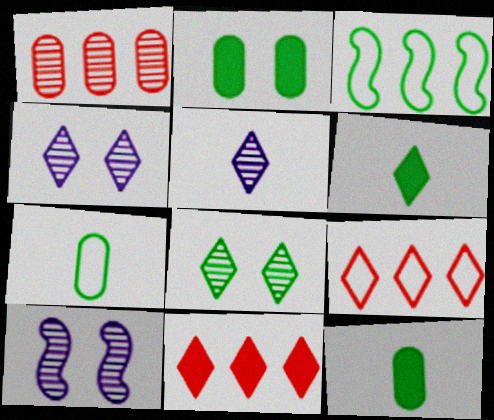[[3, 8, 12], 
[4, 6, 9], 
[7, 10, 11], 
[9, 10, 12]]